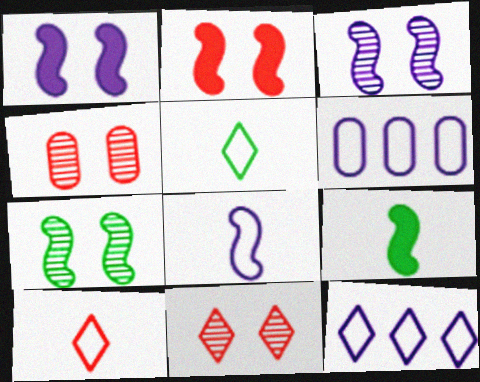[[4, 9, 12], 
[6, 9, 11]]